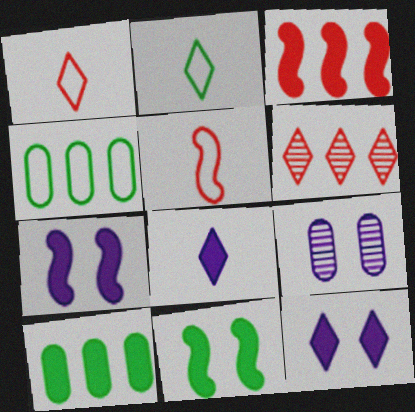[[2, 3, 9], 
[2, 6, 12]]